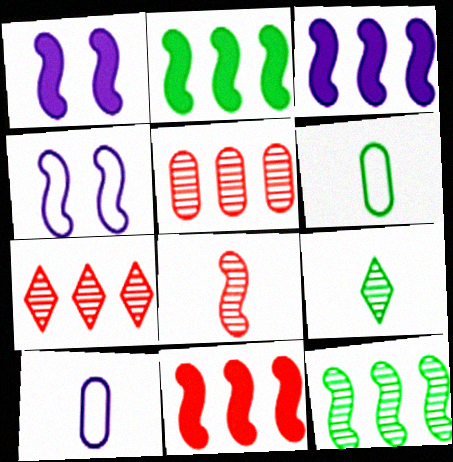[[1, 6, 7], 
[2, 3, 11], 
[2, 4, 8]]